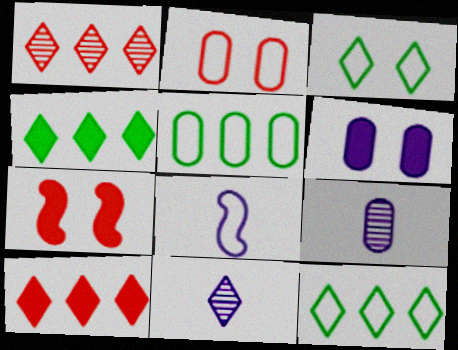[[2, 8, 12], 
[3, 10, 11], 
[5, 7, 11], 
[7, 9, 12]]